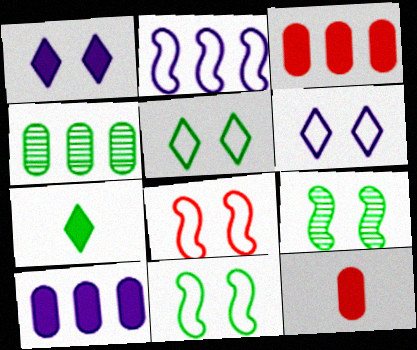[[4, 7, 11]]